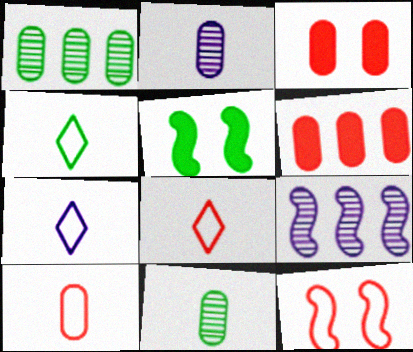[[1, 4, 5], 
[3, 4, 9], 
[4, 7, 8]]